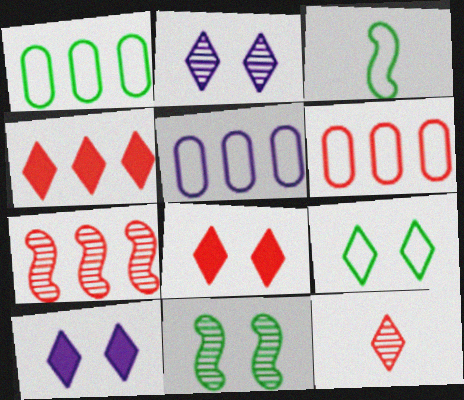[[1, 3, 9], 
[1, 5, 6], 
[2, 8, 9], 
[4, 6, 7]]